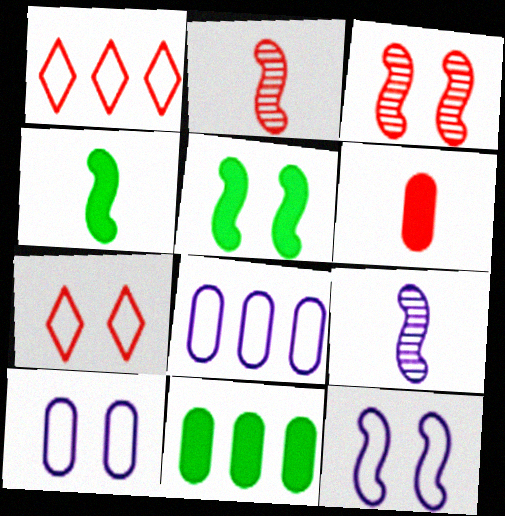[[1, 3, 6], 
[3, 5, 12], 
[7, 9, 11]]